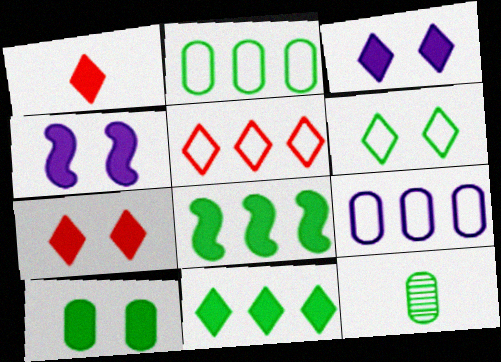[[1, 3, 11], 
[2, 10, 12], 
[4, 5, 12], 
[4, 7, 10], 
[6, 8, 12]]